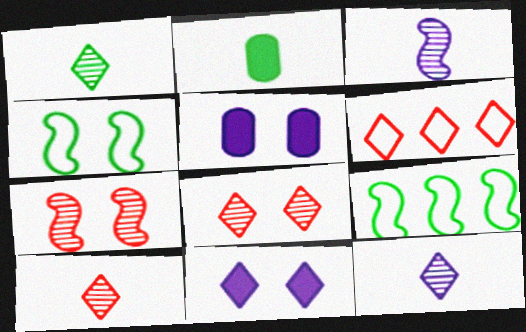[[1, 6, 11], 
[1, 10, 12], 
[4, 5, 8], 
[5, 9, 10]]